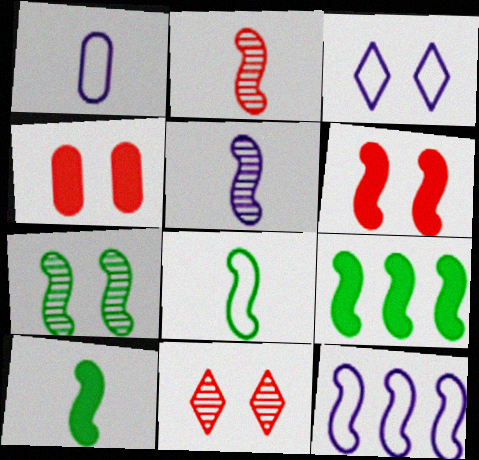[[1, 3, 12], 
[1, 9, 11], 
[3, 4, 7], 
[7, 8, 9]]